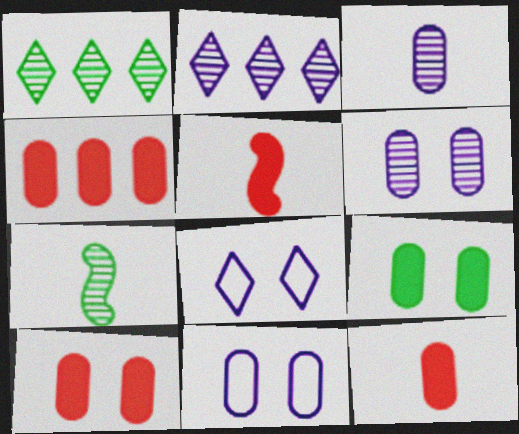[[1, 5, 11], 
[4, 7, 8], 
[4, 10, 12]]